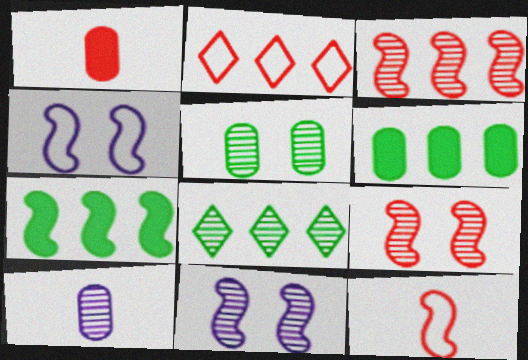[[1, 2, 9], 
[1, 4, 8], 
[7, 11, 12], 
[8, 9, 10]]